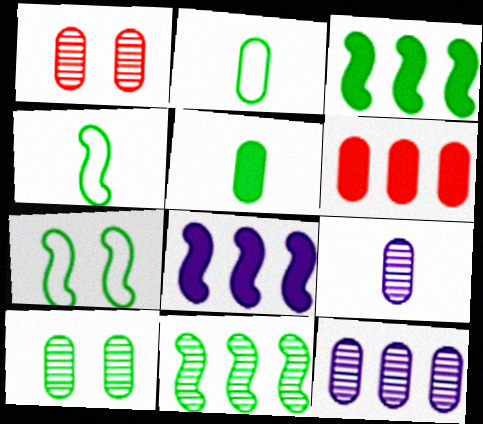[]